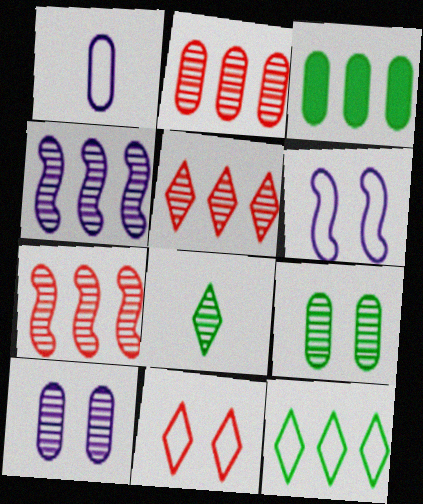[[2, 5, 7], 
[7, 8, 10]]